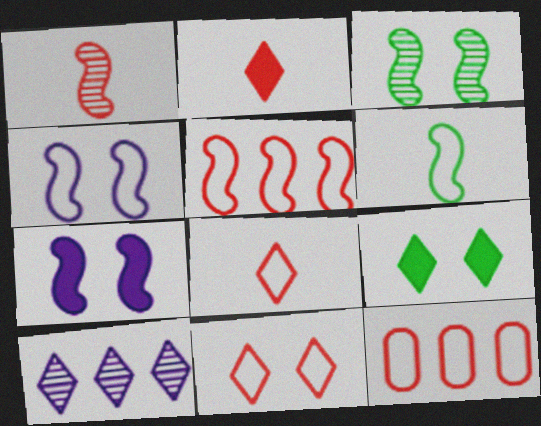[[4, 5, 6], 
[8, 9, 10]]